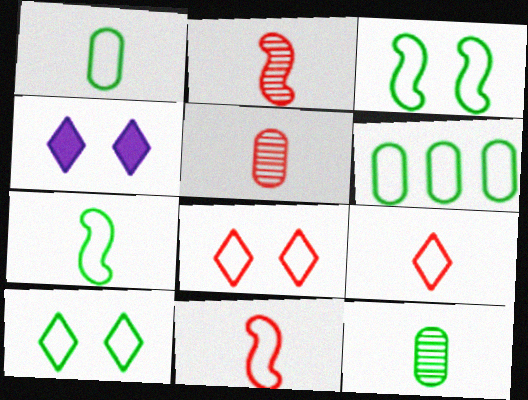[[2, 4, 6], 
[6, 7, 10]]